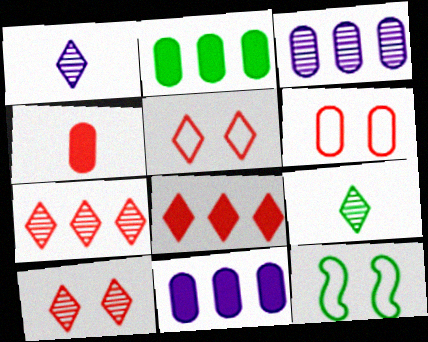[[2, 9, 12]]